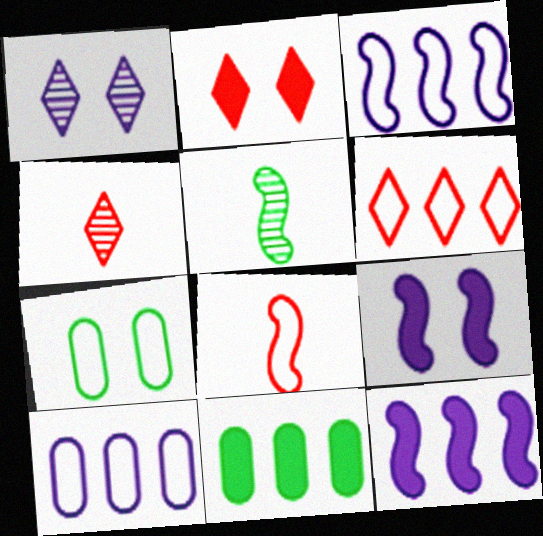[[1, 8, 11], 
[2, 4, 6], 
[2, 5, 10], 
[4, 7, 12]]